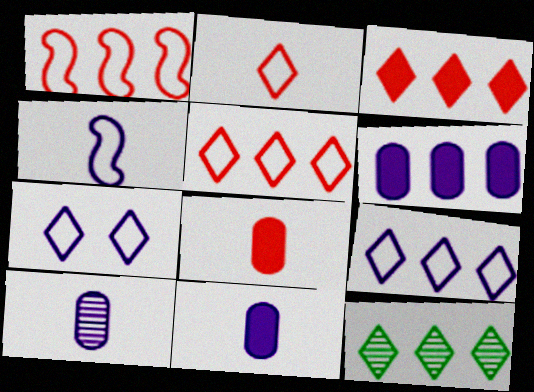[[1, 6, 12], 
[3, 9, 12]]